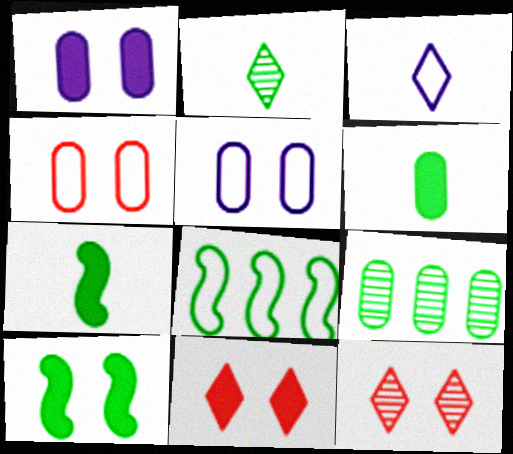[[1, 10, 11], 
[3, 4, 8], 
[5, 10, 12]]